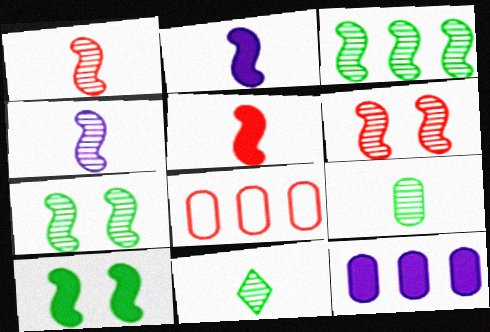[[3, 4, 6]]